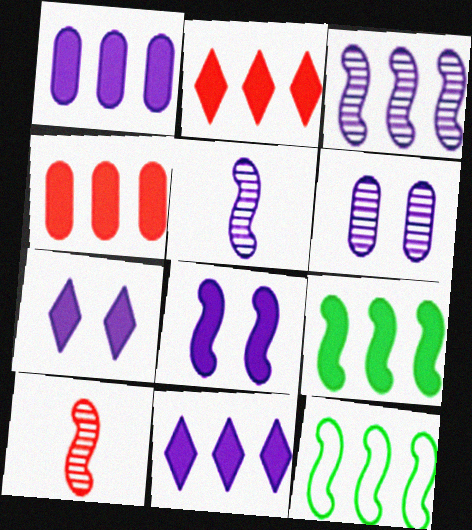[[1, 2, 9], 
[4, 9, 11], 
[8, 10, 12]]